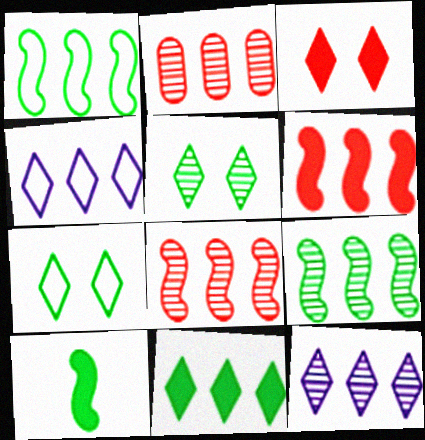[[2, 9, 12]]